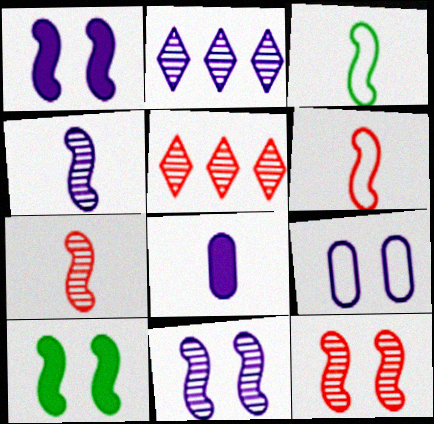[]